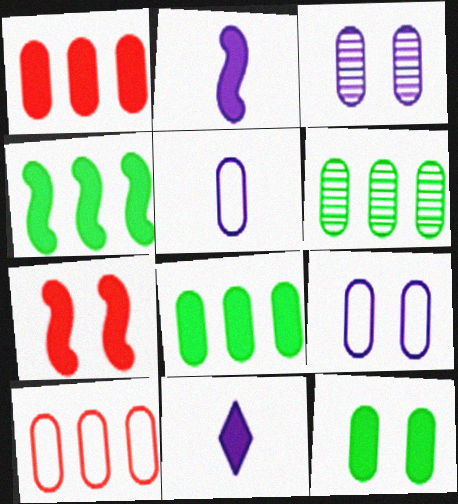[[2, 4, 7], 
[7, 8, 11]]